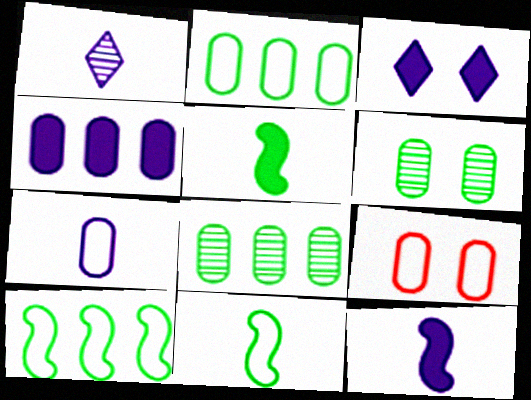[[1, 7, 12], 
[2, 7, 9], 
[3, 4, 12]]